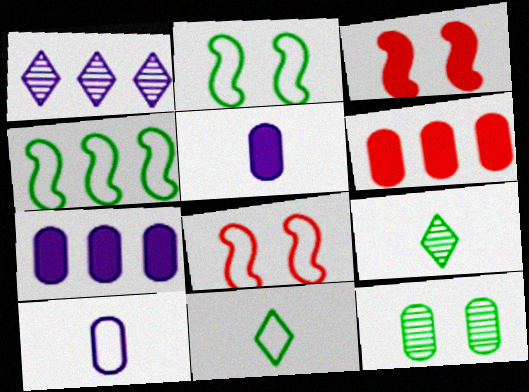[[1, 4, 6], 
[6, 10, 12], 
[7, 8, 9]]